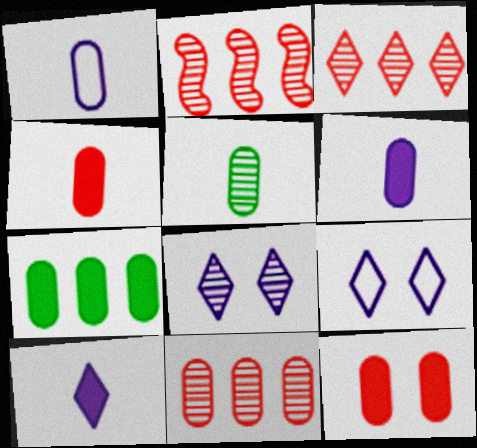[[1, 4, 5], 
[2, 3, 11], 
[2, 5, 8], 
[6, 7, 12]]